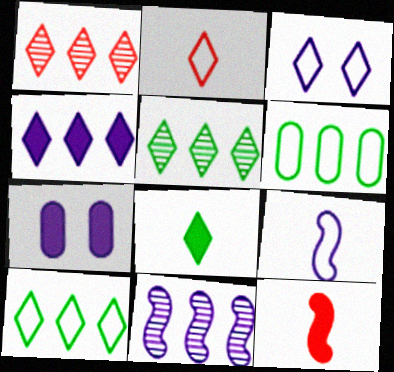[[1, 3, 8], 
[1, 4, 10], 
[2, 3, 10]]